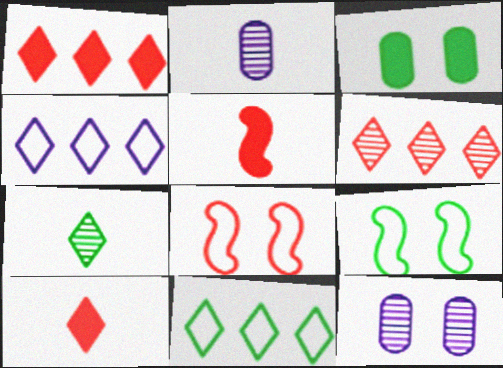[[1, 2, 9], 
[5, 11, 12]]